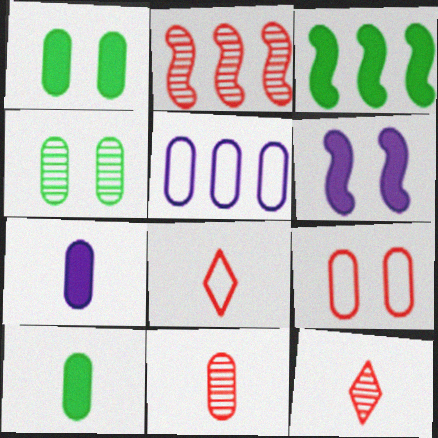[[1, 5, 11]]